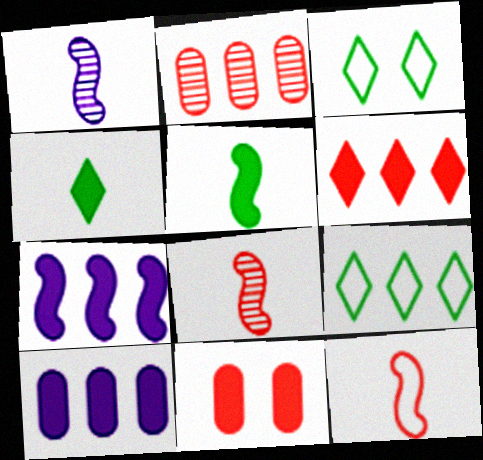[[1, 5, 12], 
[1, 9, 11], 
[2, 7, 9], 
[3, 8, 10], 
[4, 7, 11]]